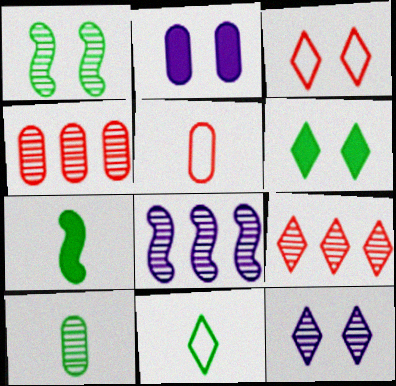[[1, 2, 3], 
[3, 6, 12], 
[5, 6, 8], 
[7, 10, 11]]